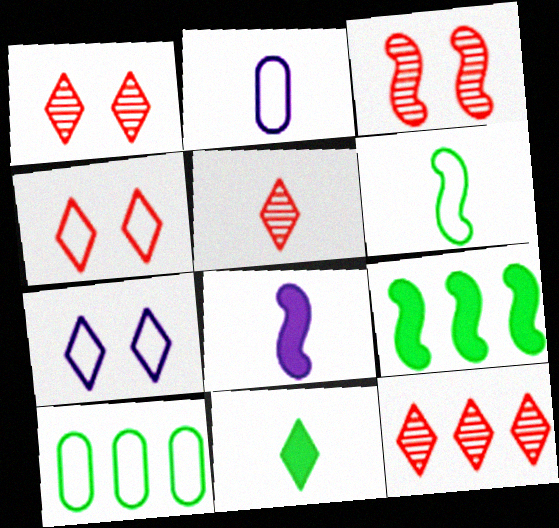[[1, 2, 9], 
[1, 5, 12], 
[1, 8, 10], 
[7, 11, 12]]